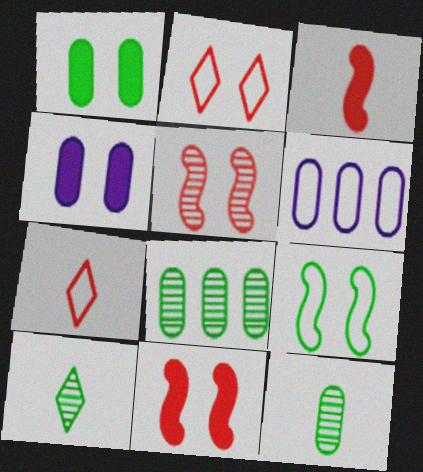[[6, 7, 9], 
[6, 10, 11]]